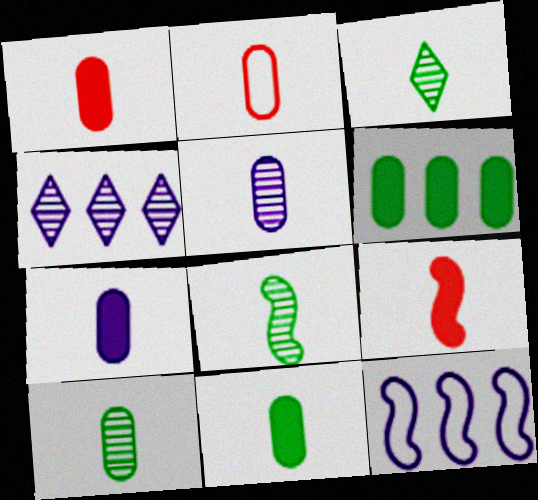[[1, 7, 11], 
[2, 5, 11], 
[2, 7, 10], 
[3, 8, 10]]